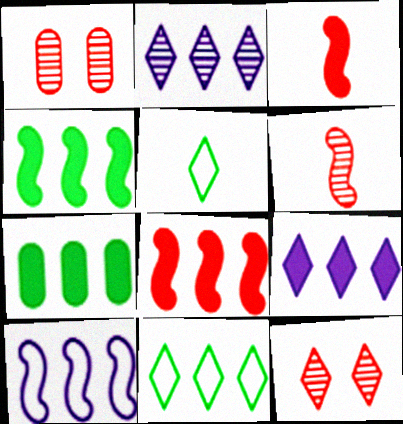[[5, 9, 12], 
[7, 8, 9]]